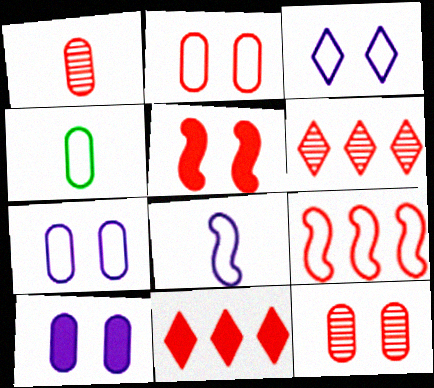[[3, 4, 9]]